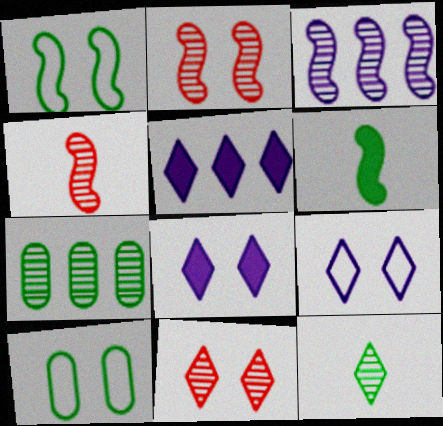[[2, 8, 10], 
[4, 5, 10]]